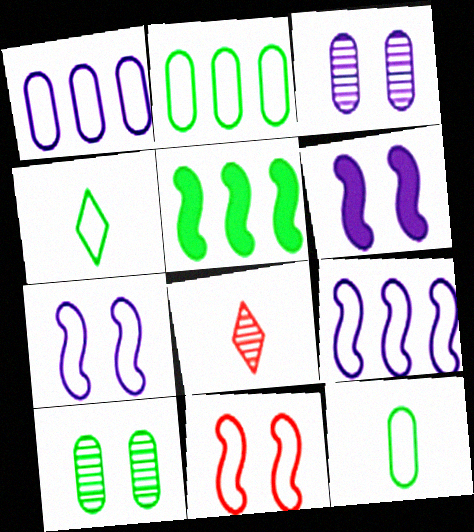[[1, 4, 11], 
[2, 6, 8], 
[4, 5, 10]]